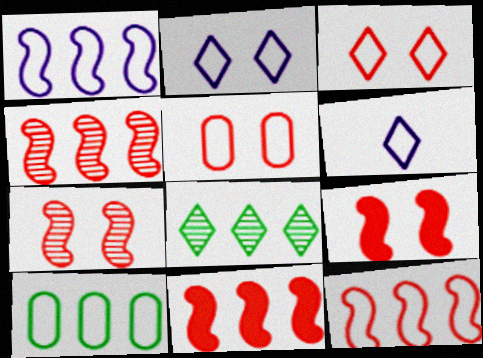[[4, 11, 12]]